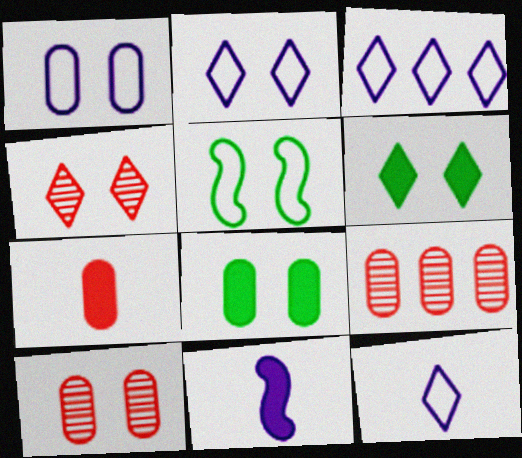[[1, 8, 10], 
[2, 3, 12], 
[2, 4, 6]]